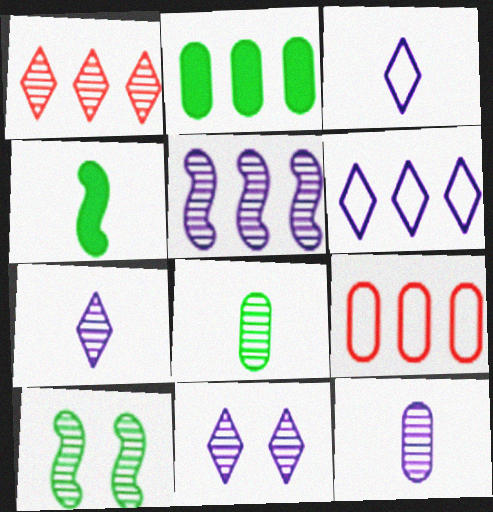[[1, 10, 12], 
[4, 9, 11], 
[5, 11, 12]]